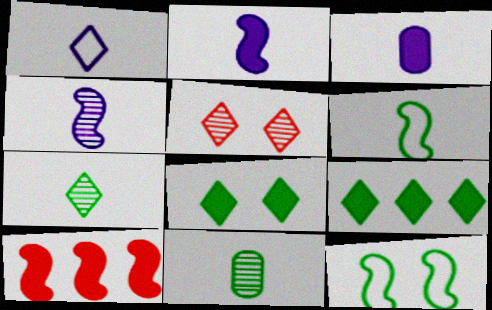[[1, 3, 4], 
[1, 5, 9], 
[3, 8, 10], 
[4, 10, 12], 
[9, 11, 12]]